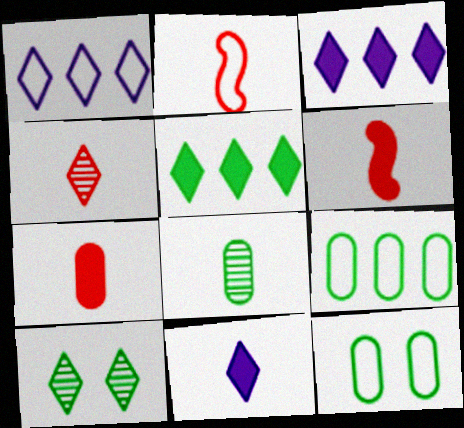[[1, 2, 12], 
[2, 4, 7], 
[2, 8, 11]]